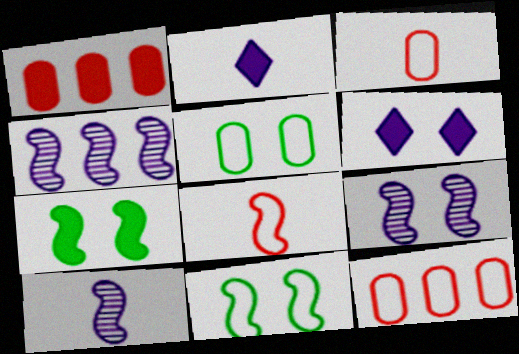[[1, 2, 7], 
[4, 7, 8], 
[4, 9, 10]]